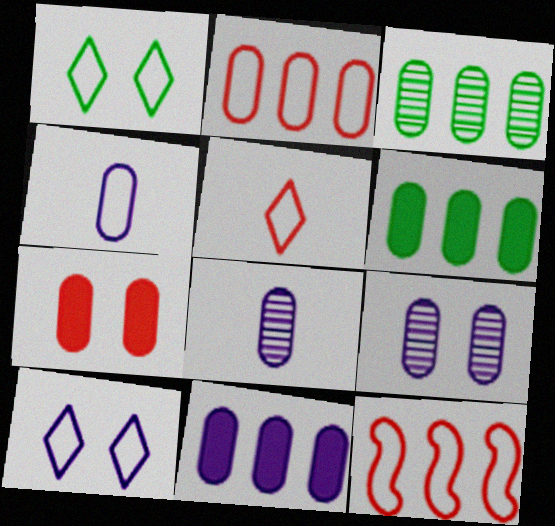[[1, 4, 12], 
[2, 3, 11], 
[3, 4, 7], 
[4, 9, 11]]